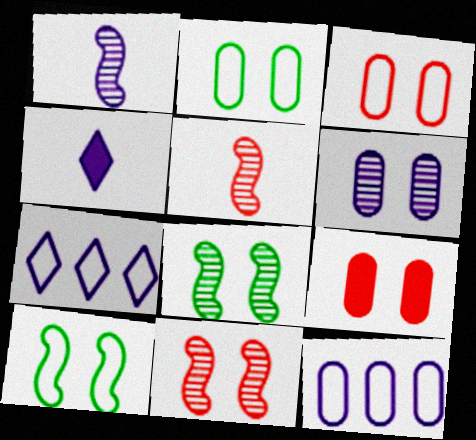[[2, 6, 9]]